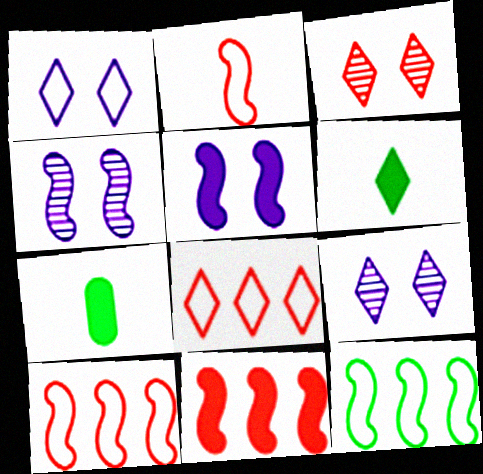[[4, 7, 8], 
[6, 8, 9], 
[7, 9, 10]]